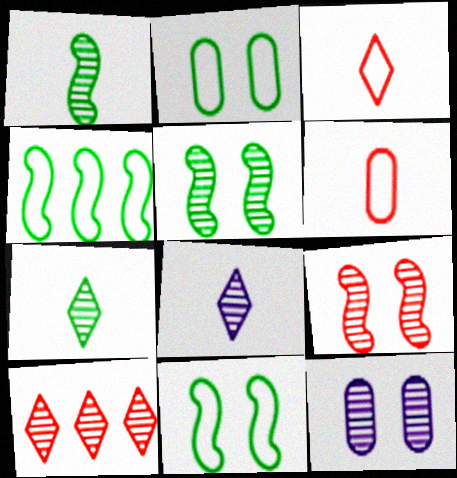[[1, 10, 12]]